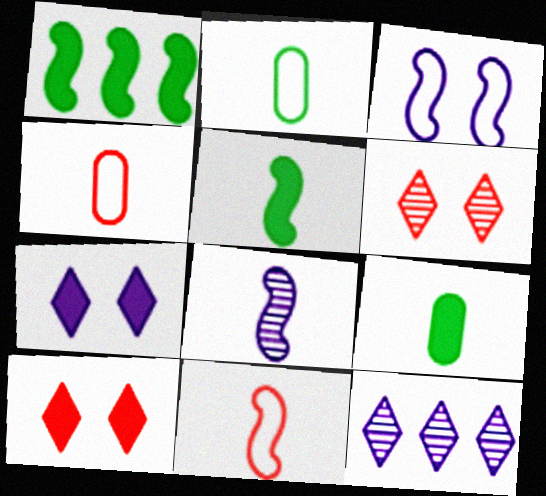[[5, 8, 11]]